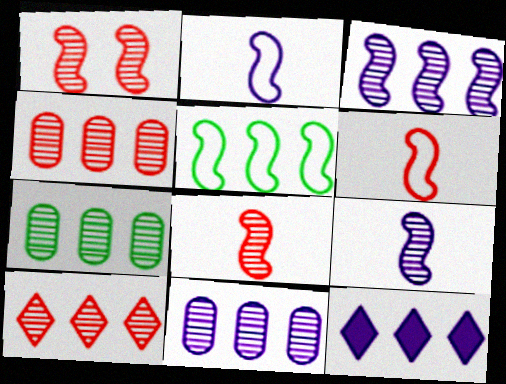[[3, 7, 10], 
[4, 5, 12], 
[4, 7, 11]]